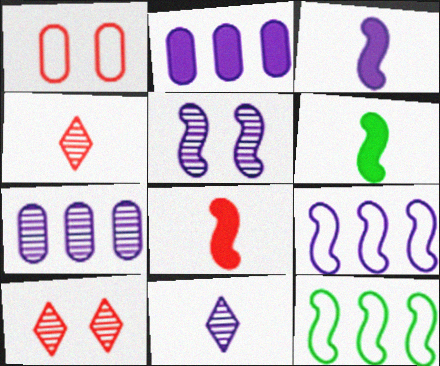[[3, 5, 9], 
[3, 6, 8], 
[5, 7, 11], 
[5, 8, 12]]